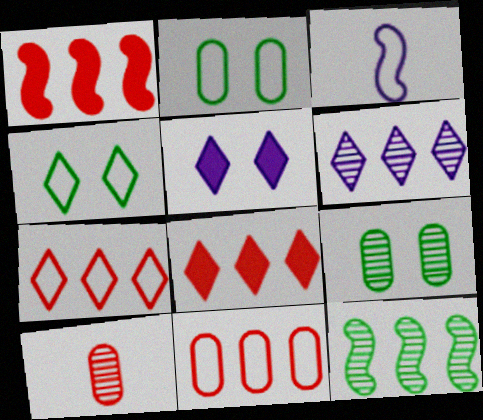[[2, 3, 7], 
[3, 4, 11], 
[3, 8, 9]]